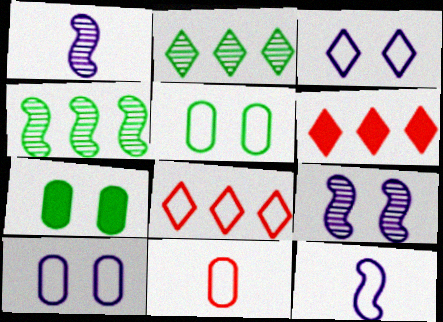[[1, 5, 6], 
[1, 7, 8], 
[5, 8, 12]]